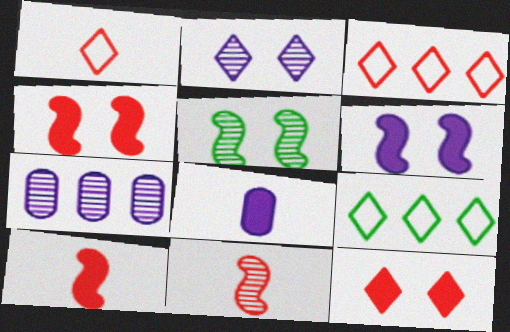[[3, 5, 8]]